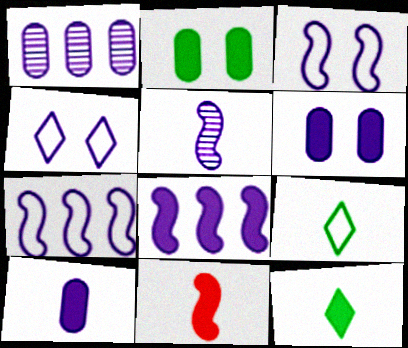[[3, 5, 8], 
[10, 11, 12]]